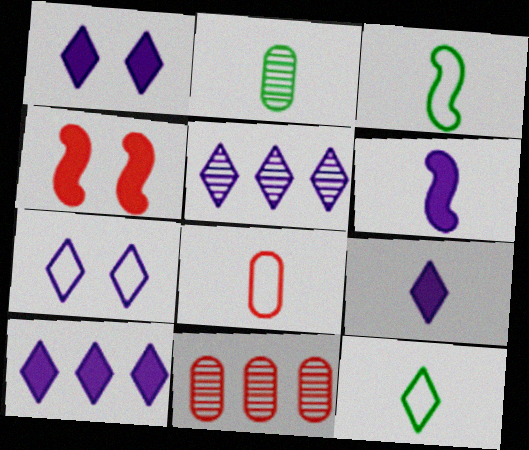[[1, 3, 11], 
[1, 9, 10], 
[5, 7, 9]]